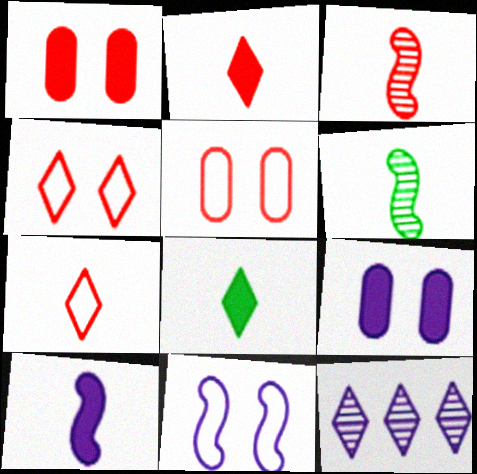[[4, 8, 12]]